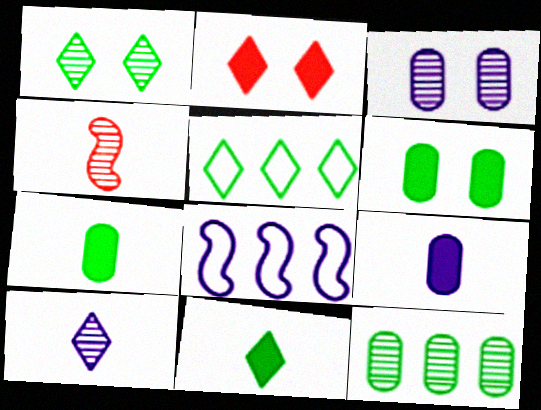[[1, 5, 11], 
[2, 5, 10]]